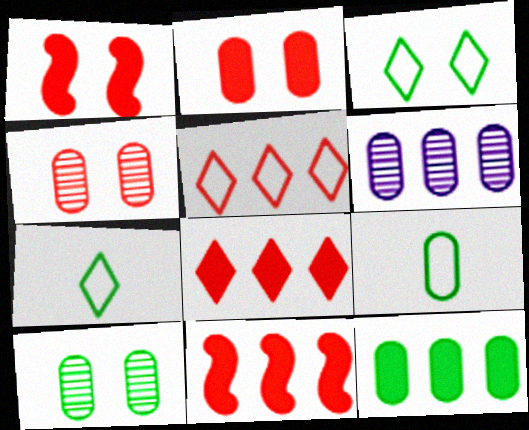[[1, 6, 7], 
[2, 6, 9], 
[9, 10, 12]]